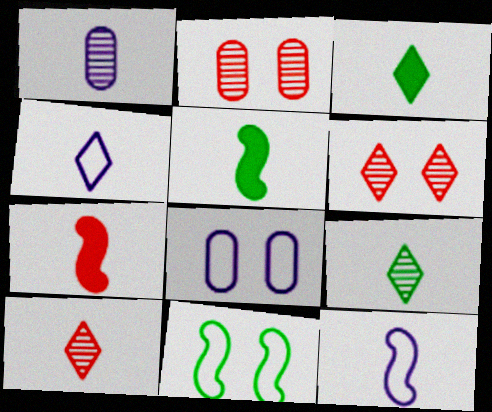[[3, 4, 10]]